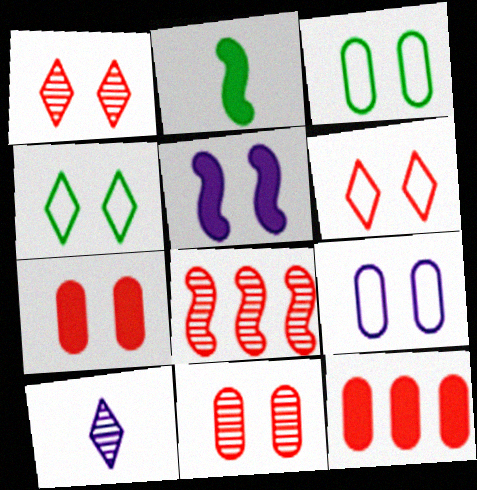[[1, 3, 5], 
[4, 5, 11]]